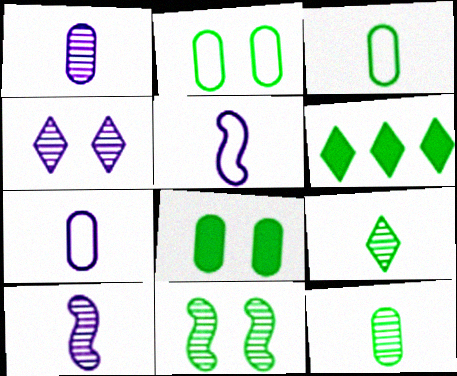[[3, 6, 11]]